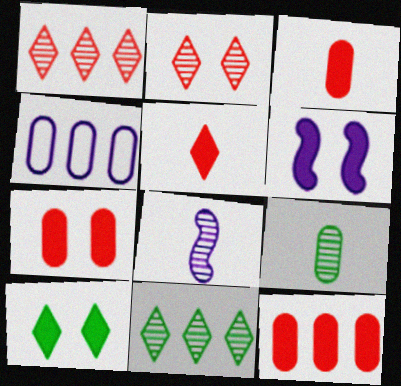[[3, 7, 12], 
[4, 7, 9], 
[6, 7, 10]]